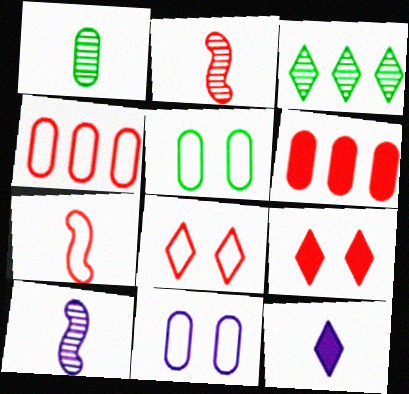[[1, 6, 11], 
[1, 7, 12], 
[2, 4, 9], 
[2, 6, 8], 
[3, 8, 12], 
[4, 7, 8]]